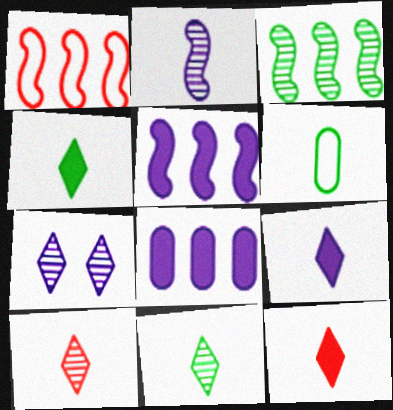[[1, 3, 5], 
[2, 6, 12], 
[4, 9, 12]]